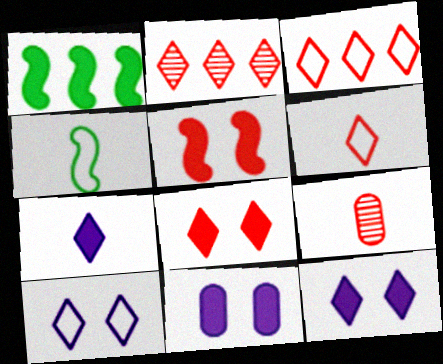[[1, 9, 10], 
[2, 4, 11], 
[2, 6, 8], 
[3, 5, 9], 
[4, 7, 9]]